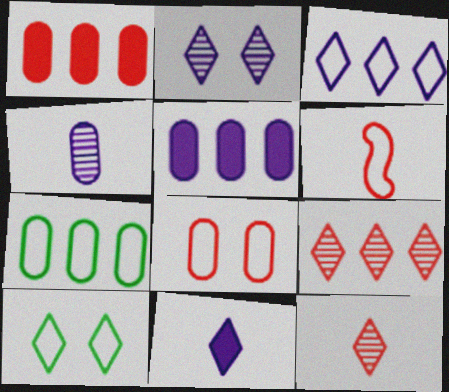[[2, 3, 11], 
[9, 10, 11]]